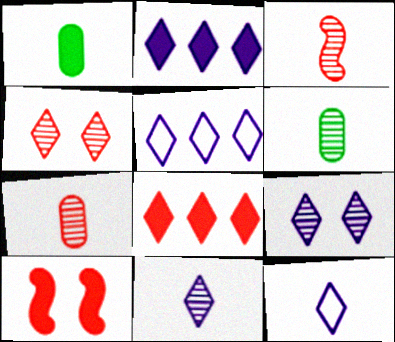[[1, 2, 10], 
[1, 3, 12], 
[2, 9, 12], 
[3, 6, 11], 
[5, 6, 10]]